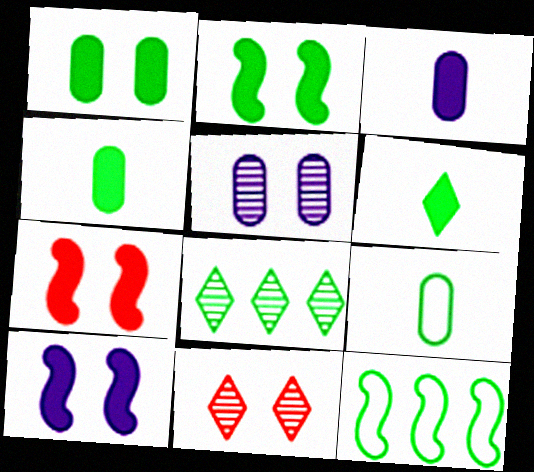[[2, 7, 10], 
[2, 8, 9], 
[3, 11, 12]]